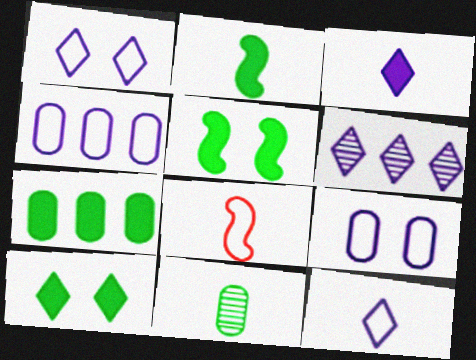[[1, 3, 6], 
[2, 7, 10], 
[3, 8, 11]]